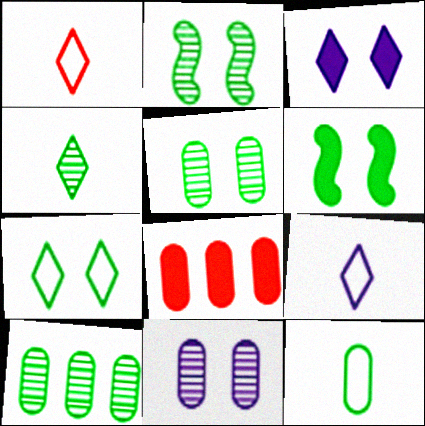[[2, 4, 10], 
[2, 8, 9], 
[5, 6, 7], 
[8, 11, 12]]